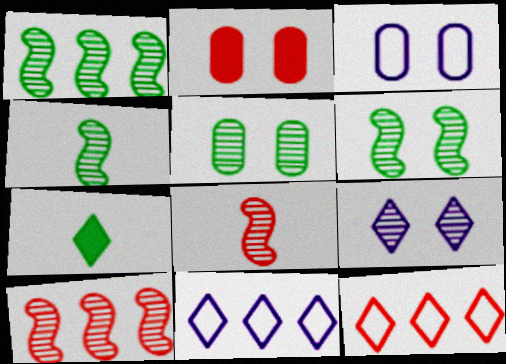[[1, 4, 6], 
[2, 3, 5], 
[2, 4, 11], 
[2, 8, 12], 
[3, 7, 10], 
[7, 9, 12]]